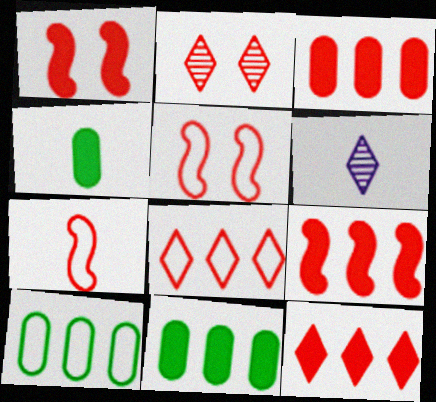[[1, 6, 10], 
[2, 3, 7], 
[3, 9, 12], 
[4, 6, 7], 
[5, 6, 11]]